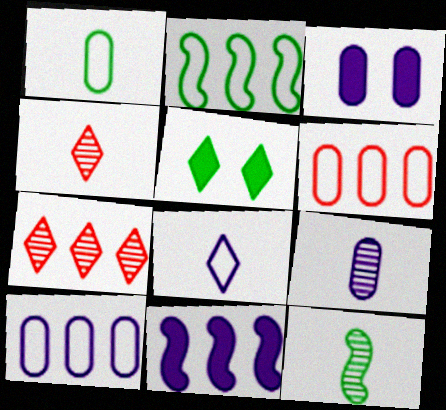[[2, 3, 4], 
[3, 9, 10], 
[4, 9, 12], 
[5, 7, 8]]